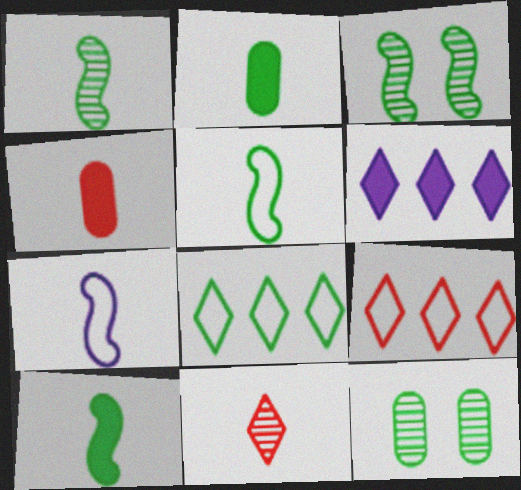[[1, 5, 10], 
[2, 3, 8], 
[2, 7, 11], 
[8, 10, 12]]